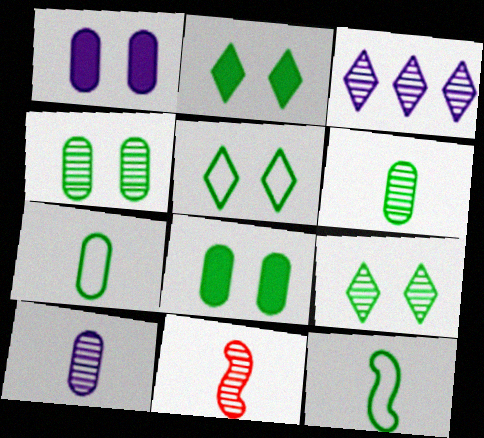[[2, 5, 9], 
[3, 4, 11]]